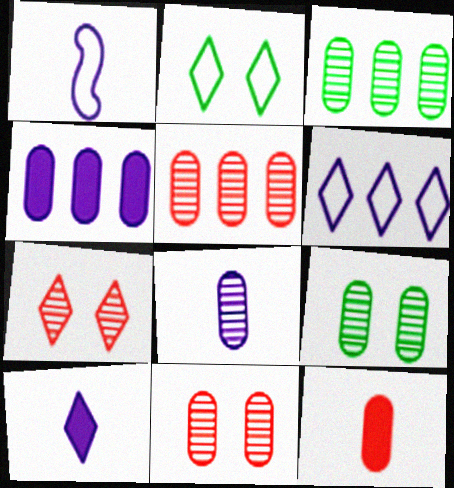[[1, 8, 10], 
[3, 8, 11], 
[5, 8, 9]]